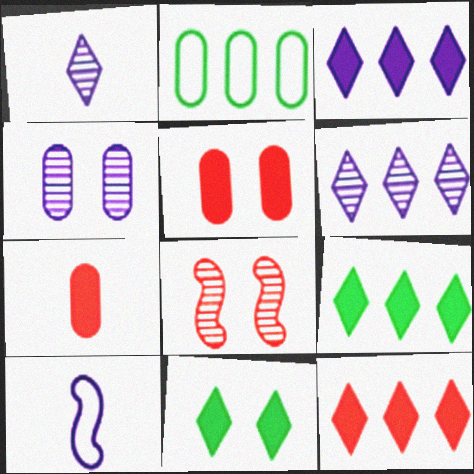[[2, 4, 7], 
[3, 4, 10], 
[3, 9, 12]]